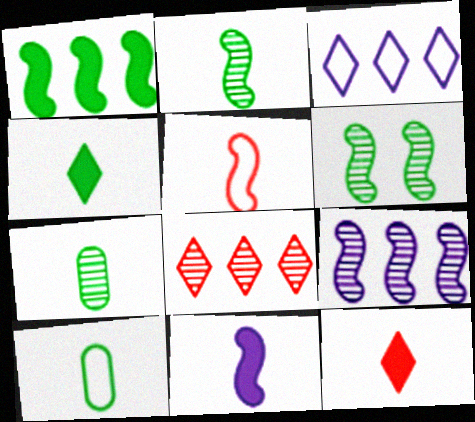[[2, 4, 10], 
[2, 5, 11]]